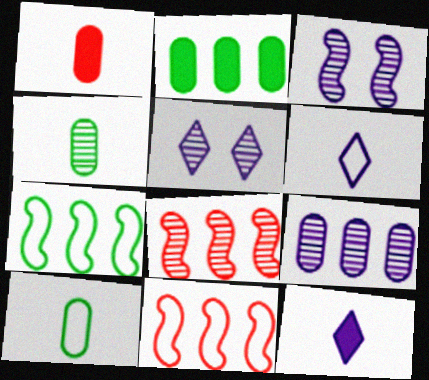[[1, 5, 7], 
[4, 5, 8]]